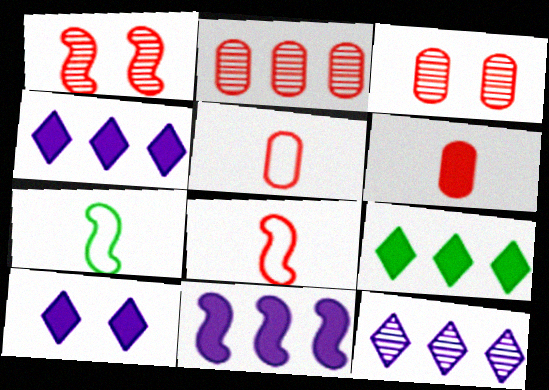[[1, 7, 11], 
[2, 7, 10], 
[3, 4, 7]]